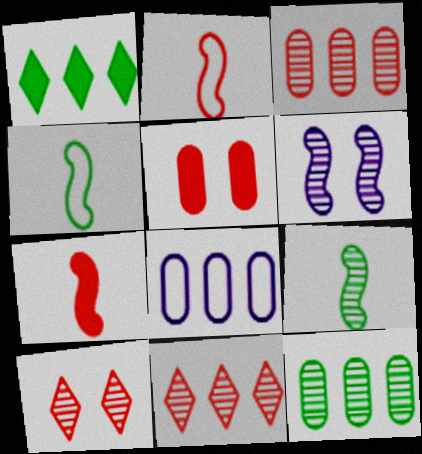[[2, 5, 11]]